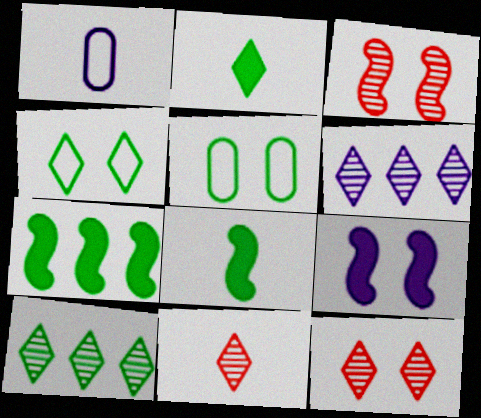[[1, 6, 9], 
[1, 7, 12], 
[1, 8, 11], 
[2, 4, 10], 
[5, 8, 10], 
[5, 9, 12]]